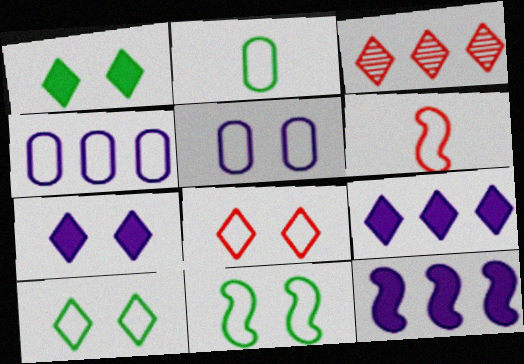[[4, 6, 10], 
[5, 8, 11]]